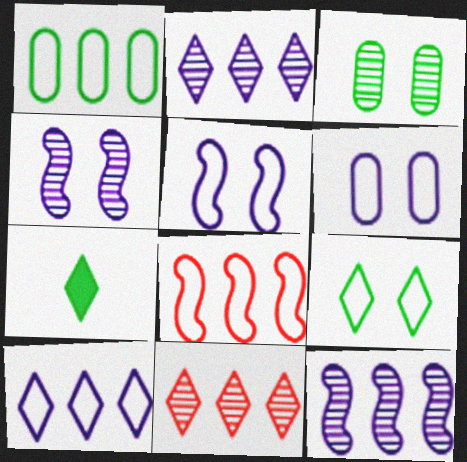[[1, 8, 10]]